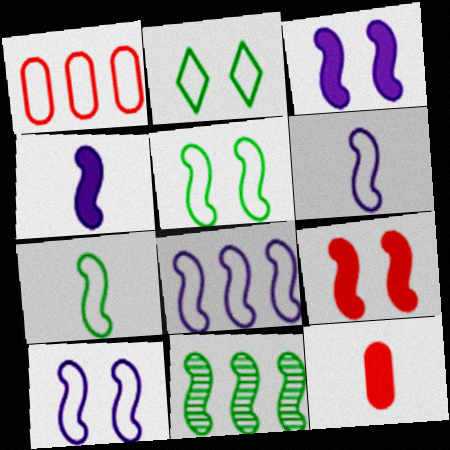[[1, 2, 6], 
[6, 8, 10], 
[6, 9, 11]]